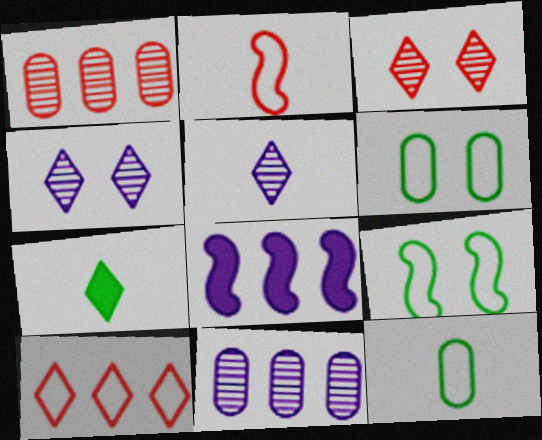[[3, 8, 12], 
[4, 7, 10]]